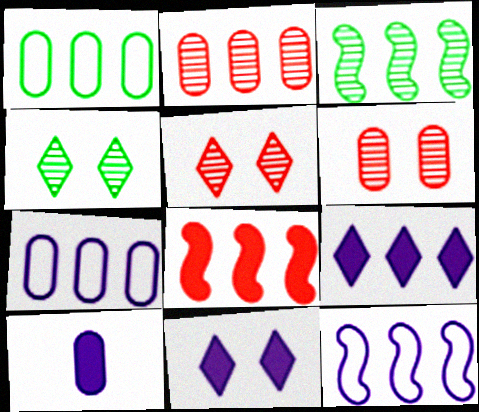[[1, 6, 10], 
[3, 8, 12]]